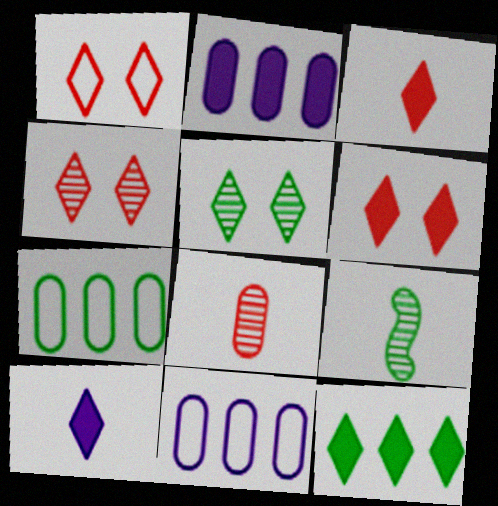[[1, 2, 9], 
[1, 4, 6], 
[6, 9, 11], 
[6, 10, 12]]